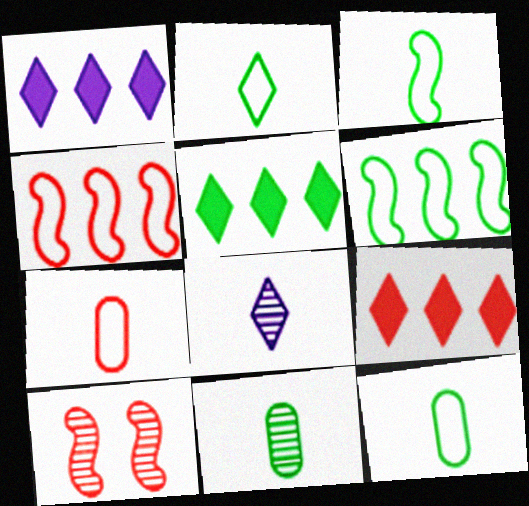[[1, 5, 9], 
[1, 10, 12], 
[2, 3, 12], 
[7, 9, 10]]